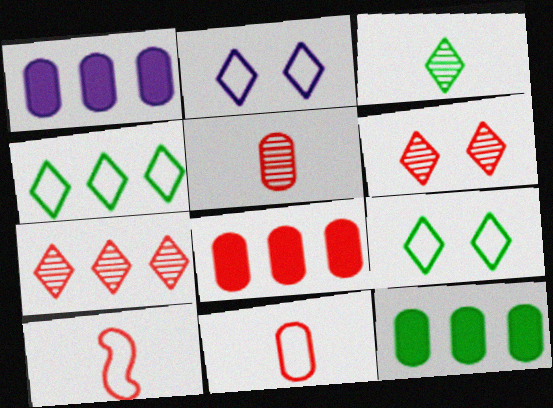[[1, 8, 12], 
[6, 8, 10]]